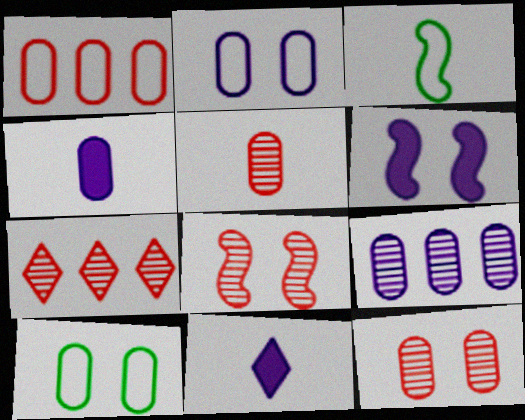[[2, 4, 9], 
[3, 5, 11], 
[5, 7, 8]]